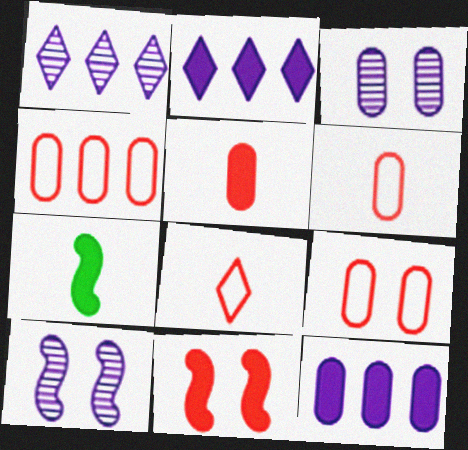[[1, 7, 9], 
[4, 6, 9]]